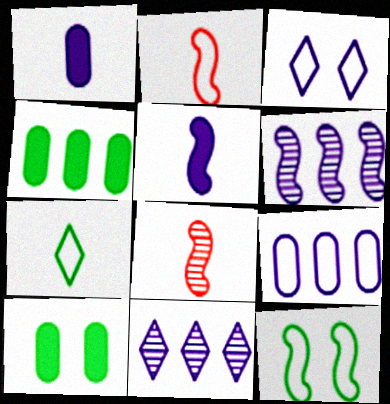[[1, 3, 6], 
[1, 7, 8], 
[2, 10, 11], 
[3, 4, 8]]